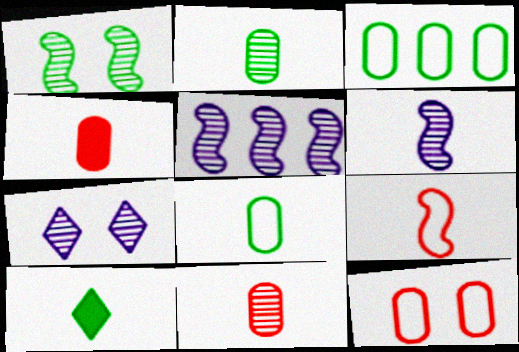[[1, 3, 10], 
[5, 10, 12]]